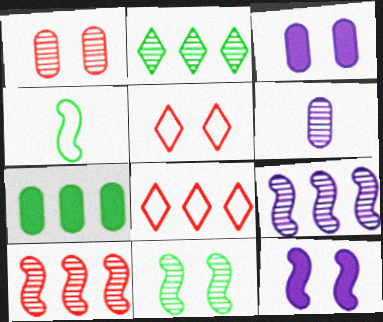[[3, 5, 11], 
[4, 10, 12], 
[7, 8, 9]]